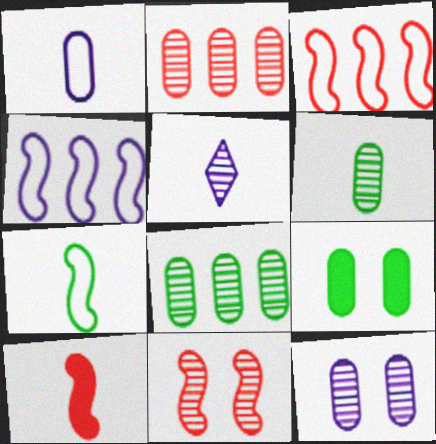[[1, 2, 9], 
[2, 6, 12], 
[3, 5, 9], 
[3, 10, 11], 
[5, 8, 11]]